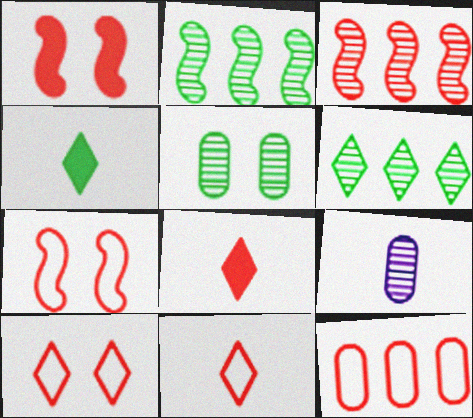[[7, 11, 12]]